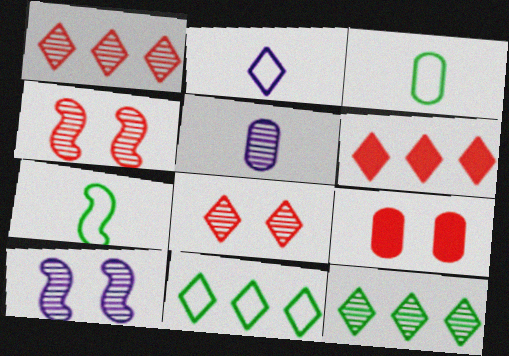[[3, 6, 10], 
[4, 5, 12]]